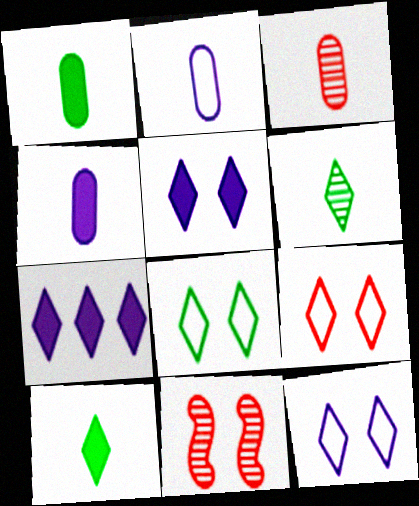[[1, 2, 3], 
[6, 7, 9], 
[8, 9, 12]]